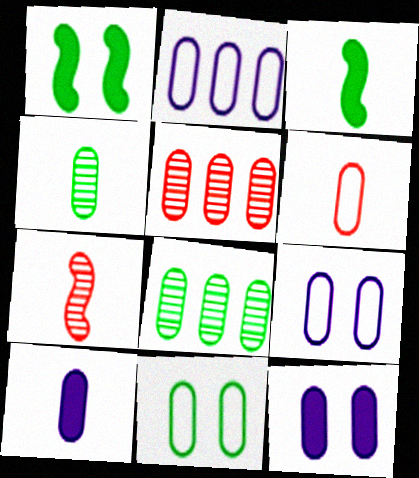[[2, 6, 11], 
[4, 6, 10], 
[5, 10, 11], 
[6, 8, 12]]